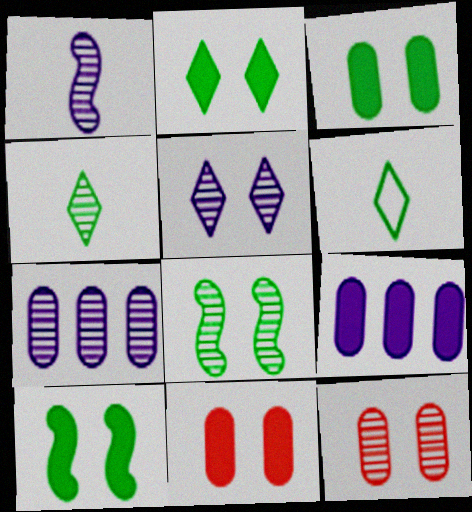[[1, 5, 7], 
[2, 3, 10], 
[5, 8, 12]]